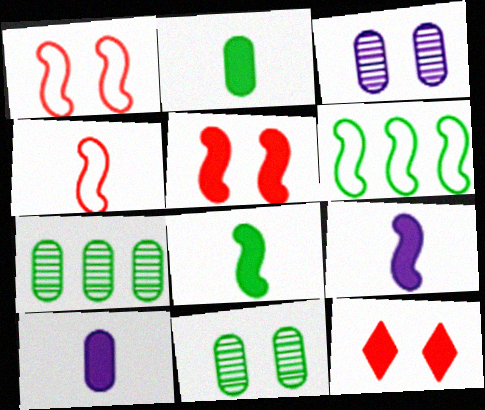[]